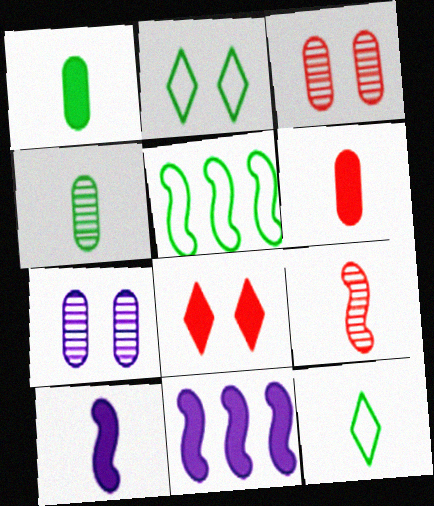[[1, 8, 11], 
[3, 11, 12]]